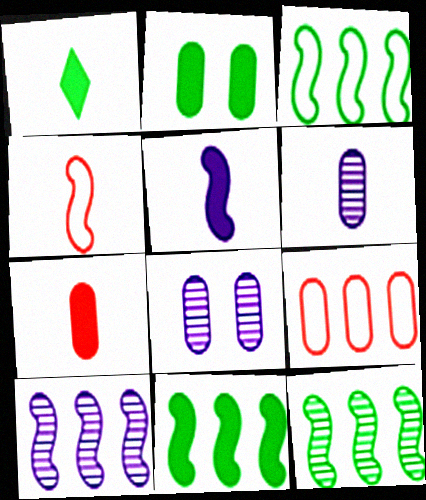[[1, 2, 11], 
[1, 4, 6], 
[1, 5, 7], 
[2, 6, 9], 
[3, 11, 12]]